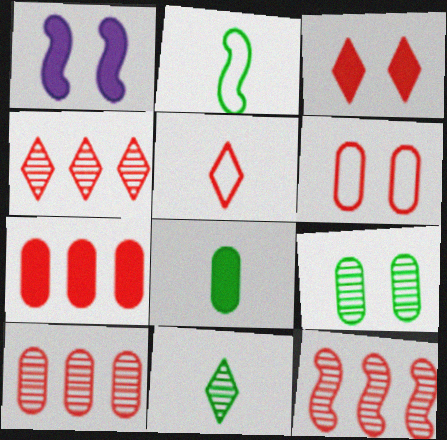[[1, 2, 12], 
[2, 8, 11], 
[3, 4, 5], 
[4, 10, 12]]